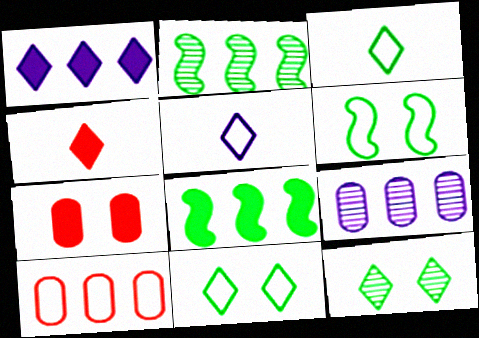[[1, 2, 10], 
[2, 5, 7], 
[4, 6, 9], 
[5, 6, 10]]